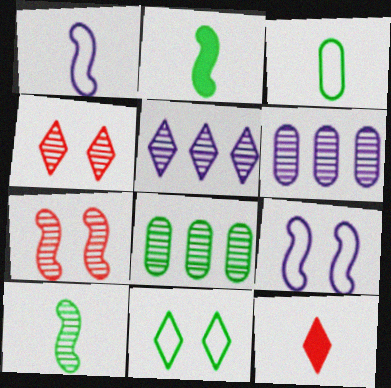[[2, 8, 11], 
[4, 6, 10], 
[5, 11, 12], 
[8, 9, 12]]